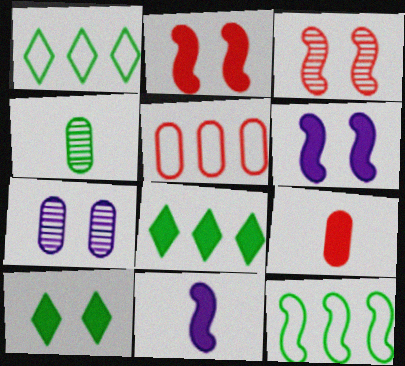[[3, 11, 12], 
[4, 10, 12], 
[6, 8, 9]]